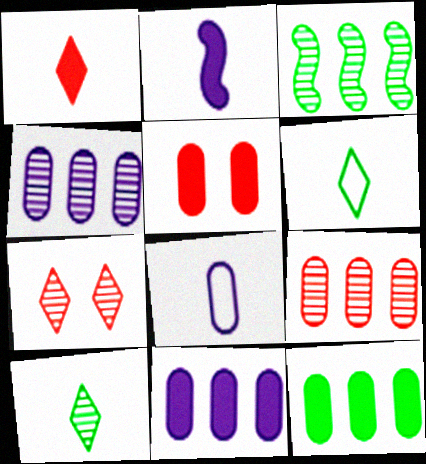[]